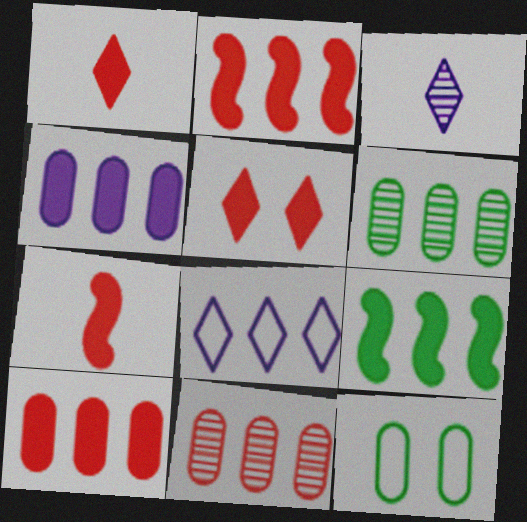[[2, 3, 12], 
[2, 6, 8], 
[5, 7, 10], 
[8, 9, 11]]